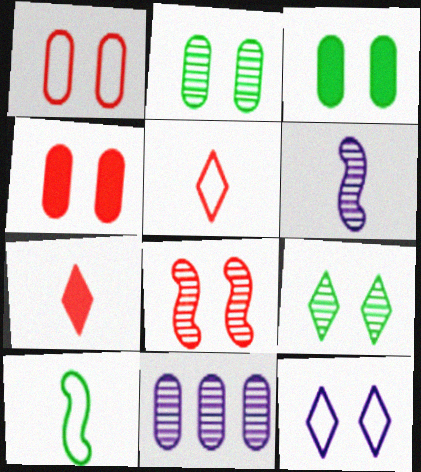[[3, 8, 12]]